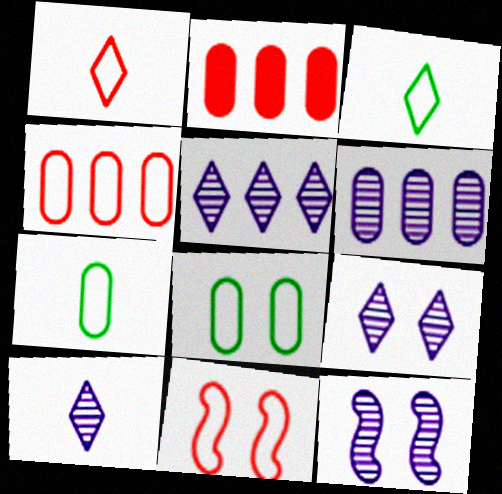[[1, 4, 11], 
[2, 3, 12], 
[5, 9, 10], 
[6, 10, 12]]